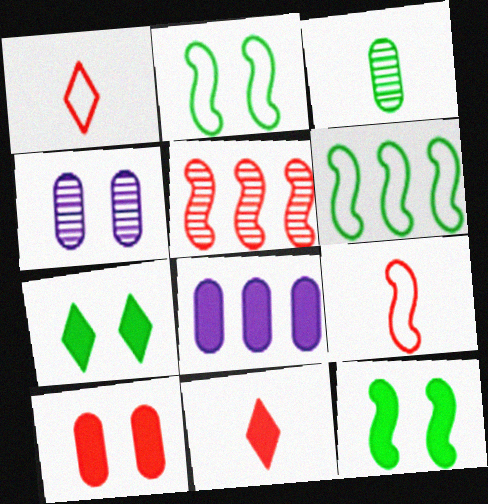[[1, 5, 10], 
[3, 6, 7], 
[4, 6, 11], 
[8, 11, 12]]